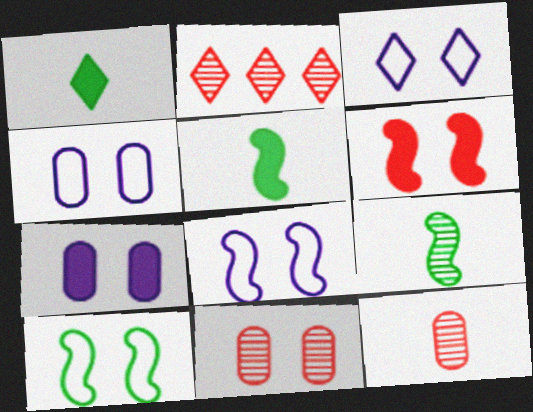[[1, 2, 3], 
[2, 4, 5], 
[3, 4, 8]]